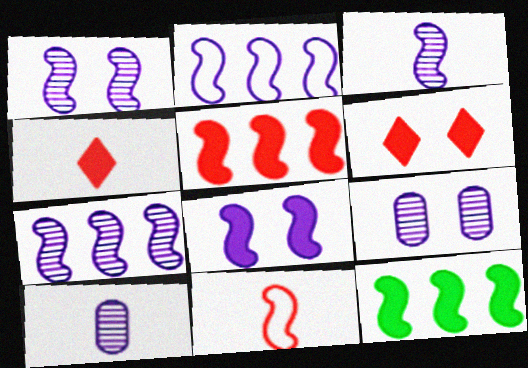[[1, 3, 7], 
[1, 11, 12], 
[2, 3, 8]]